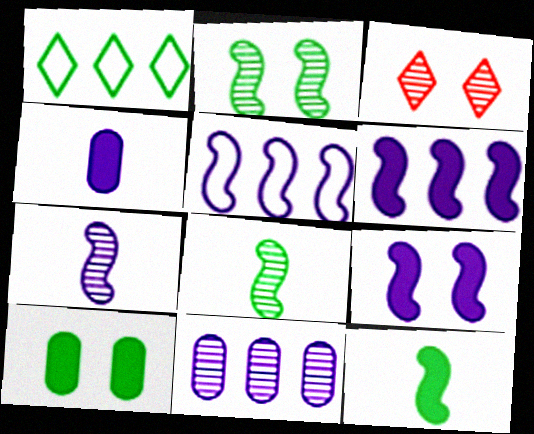[[1, 8, 10], 
[3, 8, 11], 
[5, 7, 9]]